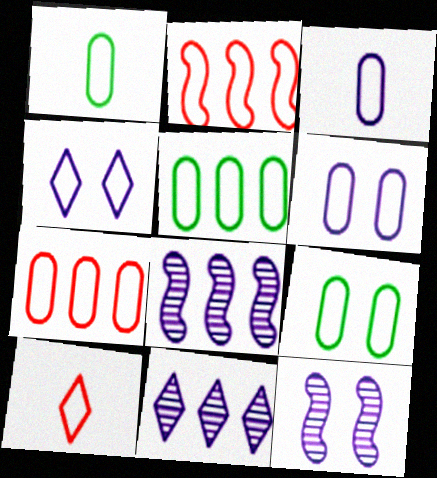[[1, 2, 4], 
[1, 5, 9], 
[1, 6, 7], 
[3, 7, 9]]